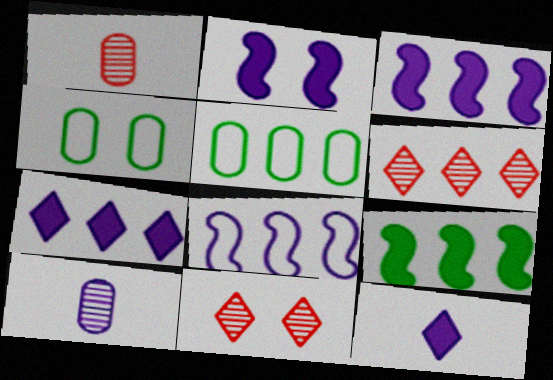[[2, 4, 11], 
[3, 5, 6]]